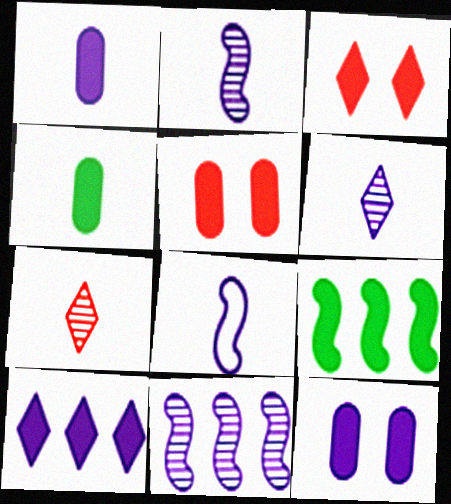[[1, 3, 9], 
[1, 6, 8], 
[4, 7, 8]]